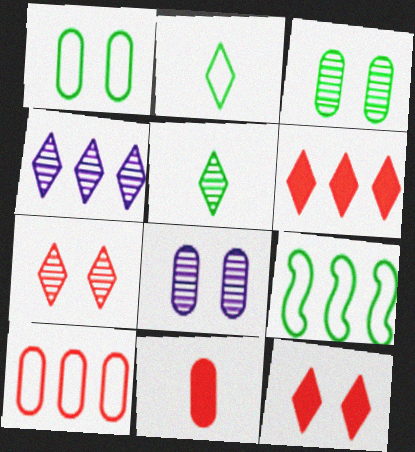[[1, 2, 9], 
[2, 4, 12], 
[4, 5, 7]]